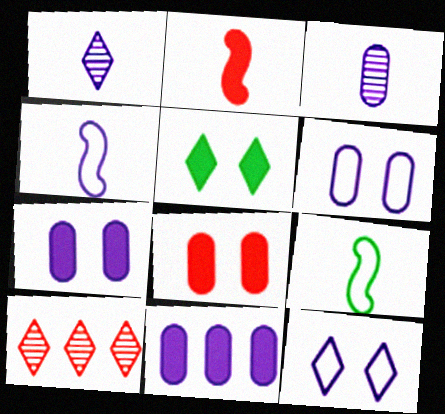[[2, 5, 11], 
[3, 6, 11], 
[7, 9, 10]]